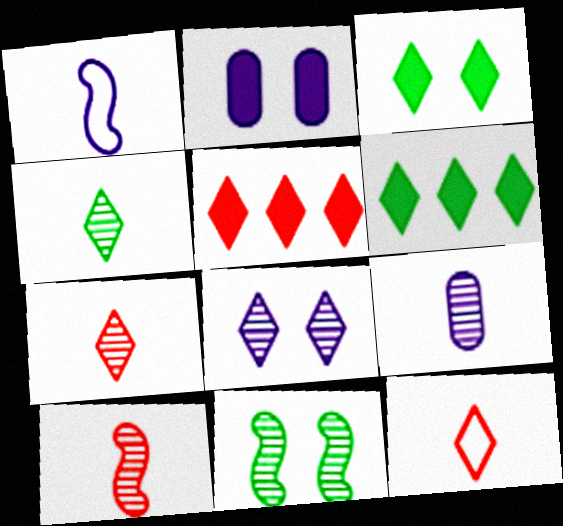[[4, 9, 10], 
[6, 8, 12]]